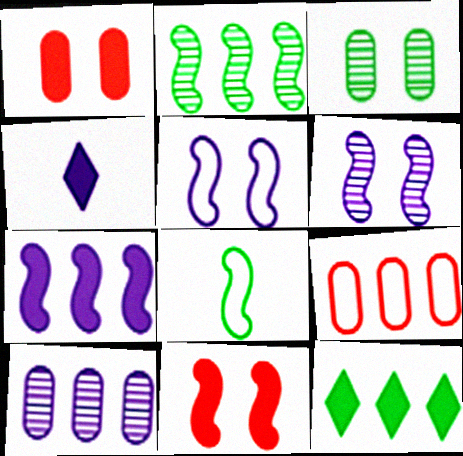[[3, 8, 12], 
[4, 5, 10]]